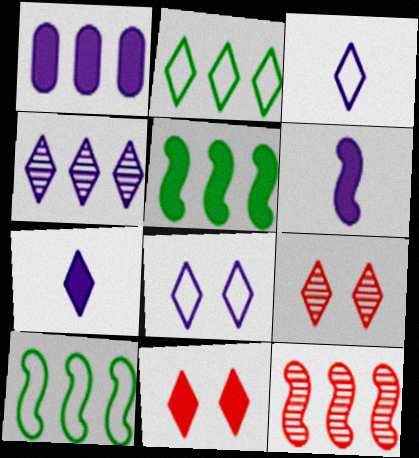[[1, 2, 12], 
[2, 7, 9], 
[4, 7, 8]]